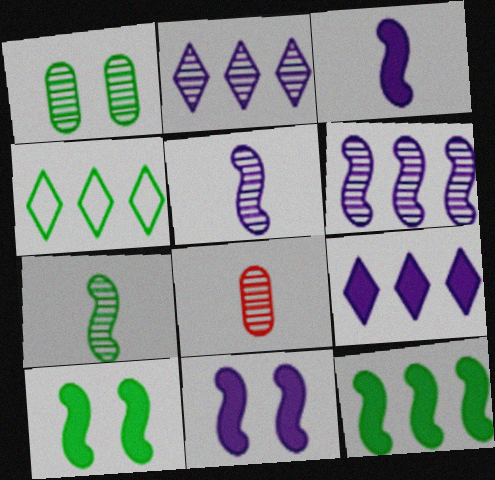[[4, 8, 11]]